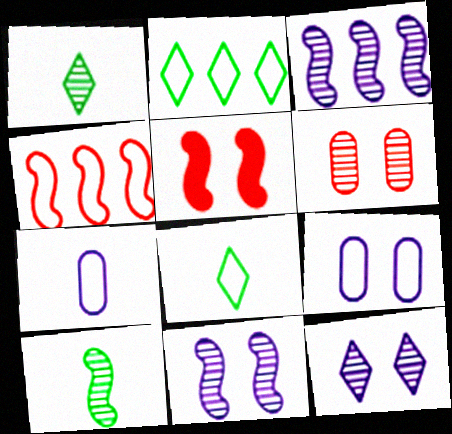[[1, 3, 6], 
[4, 8, 9]]